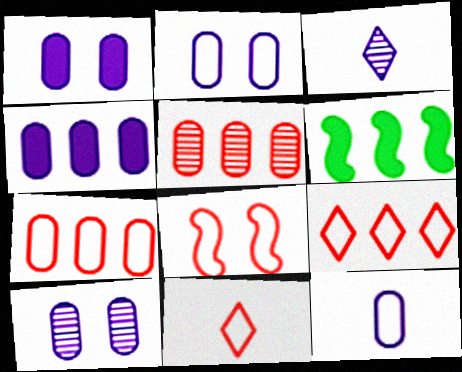[[1, 2, 10], 
[4, 10, 12], 
[6, 10, 11], 
[7, 8, 11]]